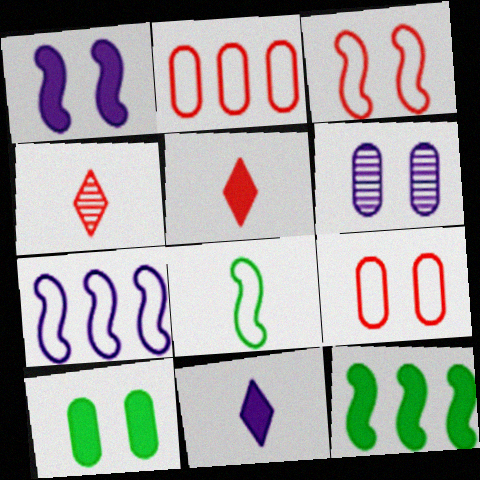[[3, 7, 8], 
[4, 7, 10], 
[6, 7, 11], 
[6, 9, 10]]